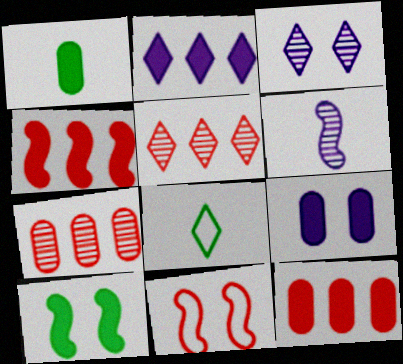[[1, 9, 12]]